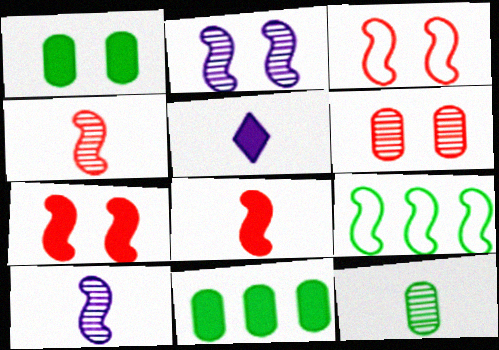[[2, 8, 9], 
[5, 6, 9], 
[5, 7, 11], 
[7, 9, 10]]